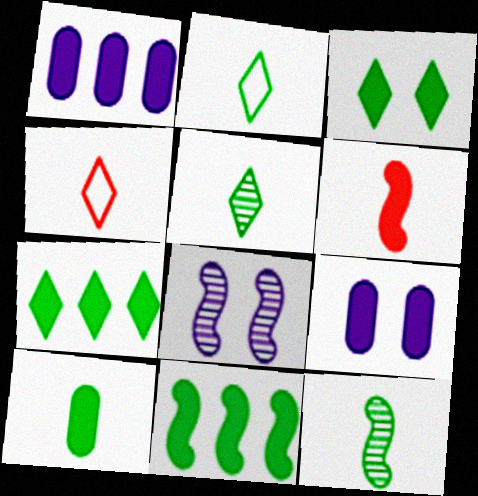[[1, 3, 6], 
[2, 10, 12], 
[3, 10, 11], 
[6, 7, 9]]